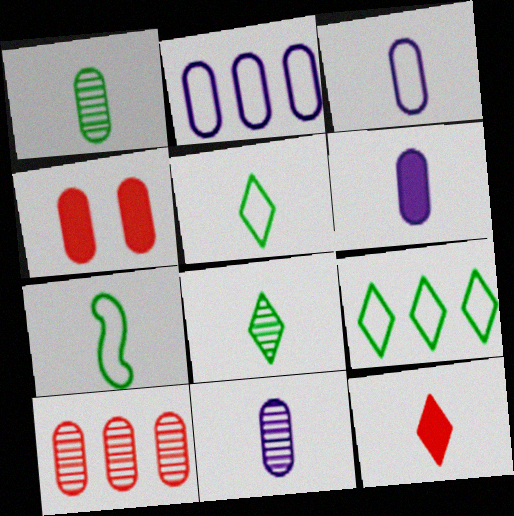[[1, 2, 4], 
[3, 6, 11], 
[7, 11, 12]]